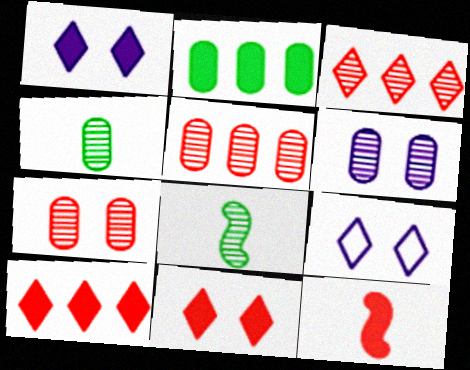[[1, 2, 12], 
[3, 6, 8], 
[4, 5, 6]]